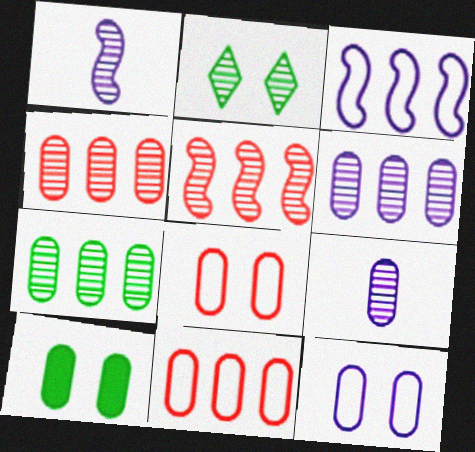[[1, 2, 4], 
[2, 5, 9], 
[4, 6, 7], 
[9, 10, 11]]